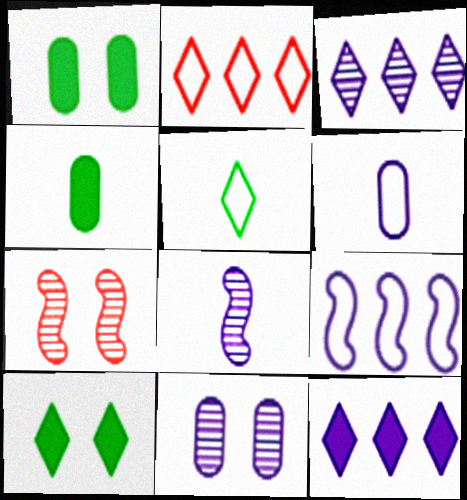[[1, 2, 8], 
[3, 8, 11]]